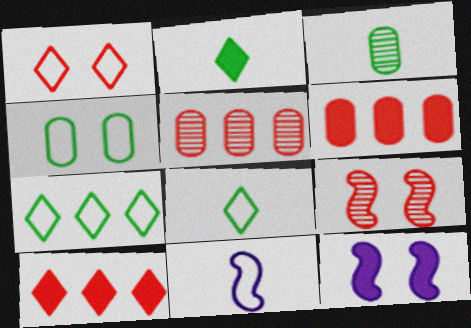[[2, 6, 12], 
[5, 8, 12]]